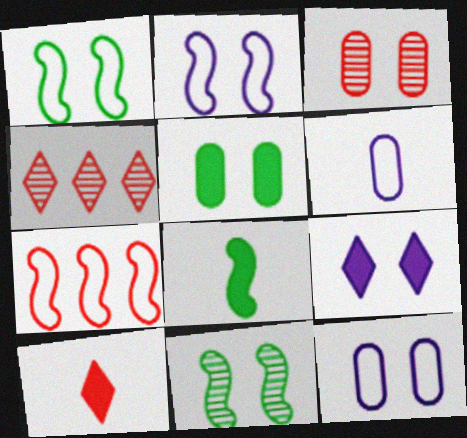[[1, 3, 9], 
[3, 5, 12], 
[3, 7, 10], 
[4, 8, 12]]